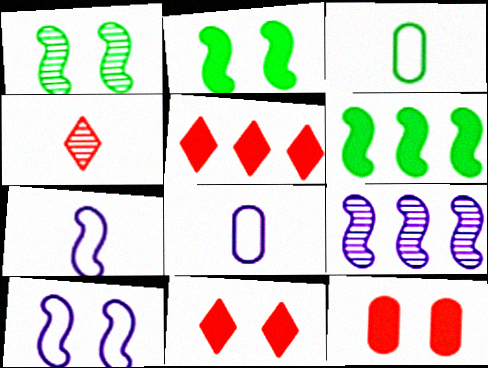[[1, 5, 8], 
[3, 9, 11]]